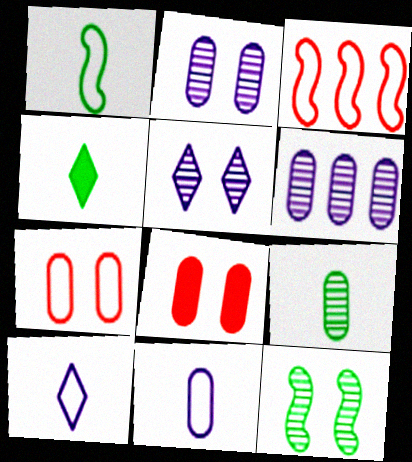[[1, 4, 9], 
[2, 3, 4]]